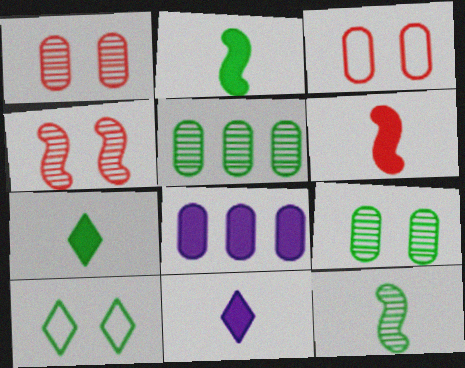[[2, 5, 10]]